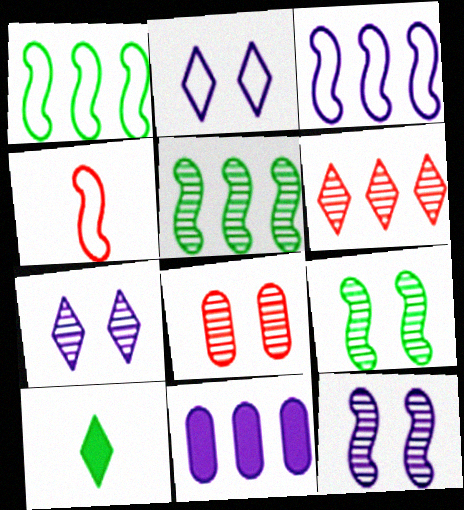[[1, 6, 11], 
[2, 6, 10], 
[3, 8, 10], 
[7, 8, 9]]